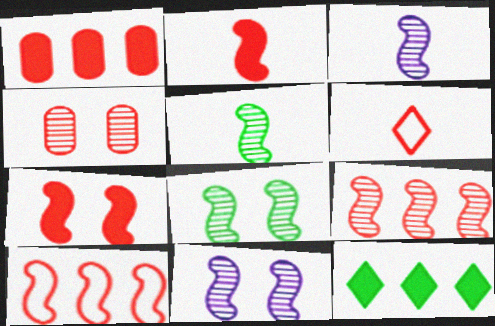[[3, 8, 9], 
[5, 9, 11]]